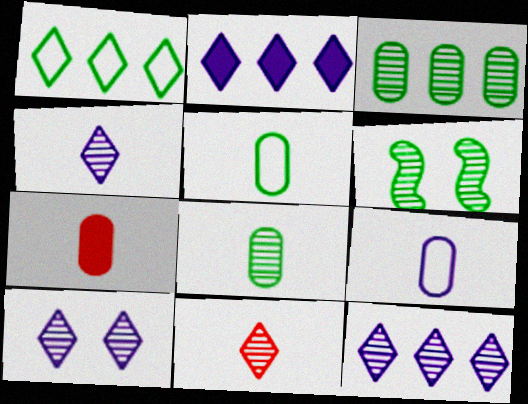[[4, 10, 12], 
[7, 8, 9]]